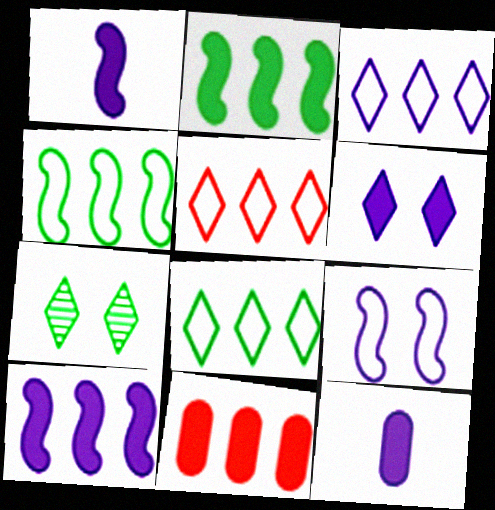[[3, 5, 8], 
[6, 10, 12]]